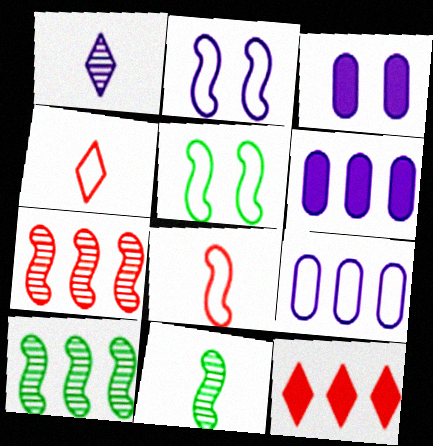[[1, 2, 6], 
[3, 4, 10], 
[4, 5, 9], 
[9, 10, 12]]